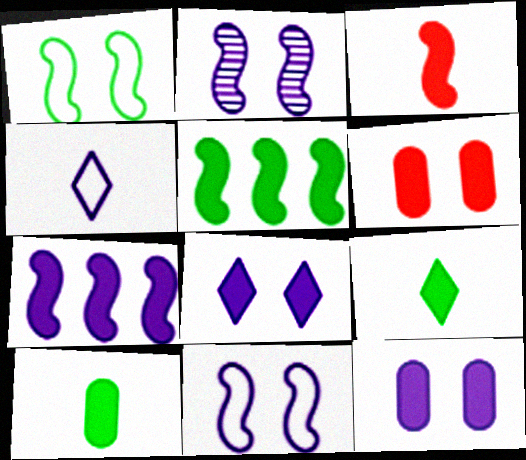[[6, 7, 9]]